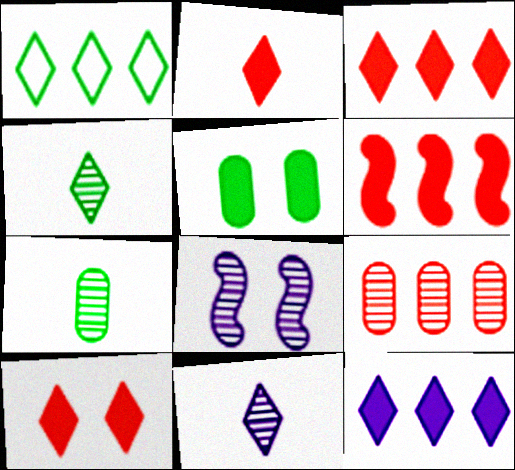[[1, 10, 11], 
[2, 3, 10], 
[4, 8, 9]]